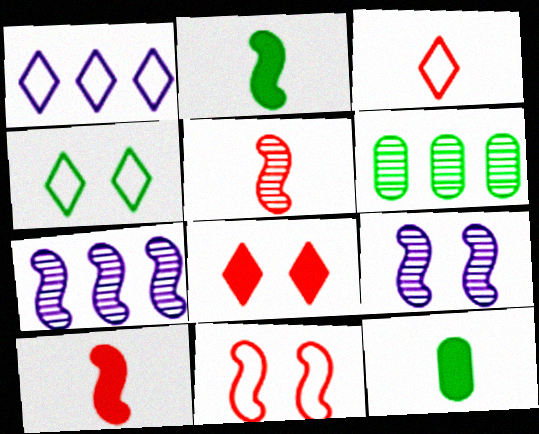[[1, 3, 4], 
[2, 4, 6], 
[2, 7, 11]]